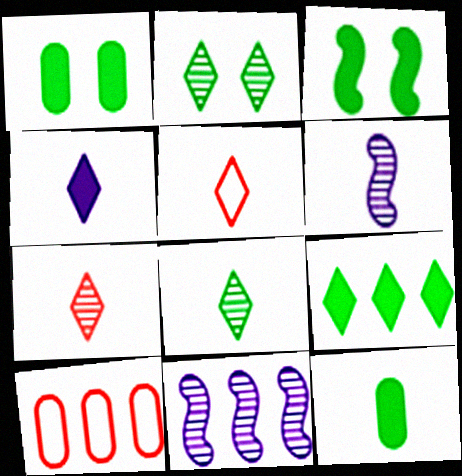[[1, 5, 11], 
[3, 9, 12], 
[4, 5, 8], 
[5, 6, 12], 
[9, 10, 11]]